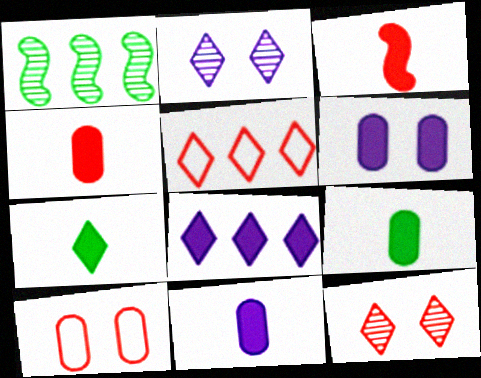[[2, 5, 7], 
[3, 7, 11], 
[4, 9, 11]]